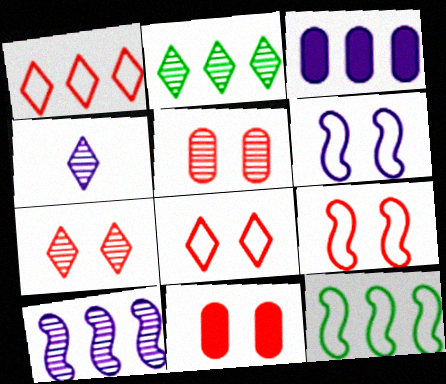[[2, 4, 7], 
[3, 4, 6], 
[4, 11, 12], 
[7, 9, 11]]